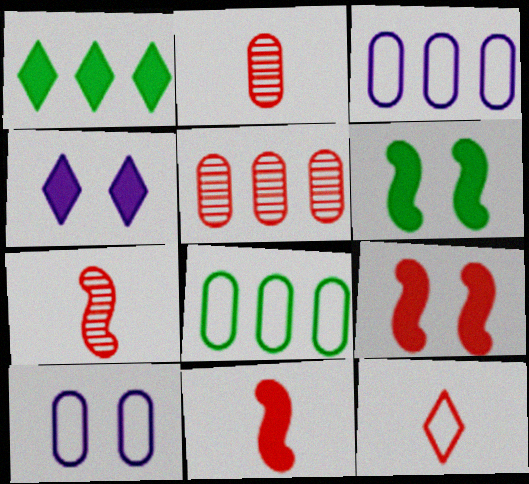[[1, 7, 10], 
[2, 11, 12], 
[4, 7, 8], 
[5, 9, 12]]